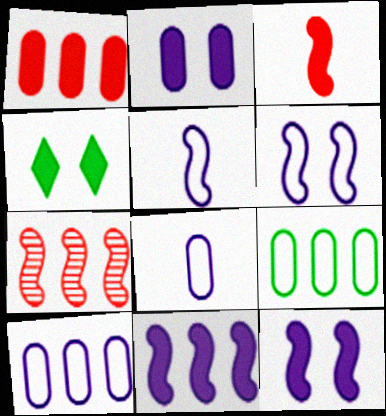[[4, 7, 8]]